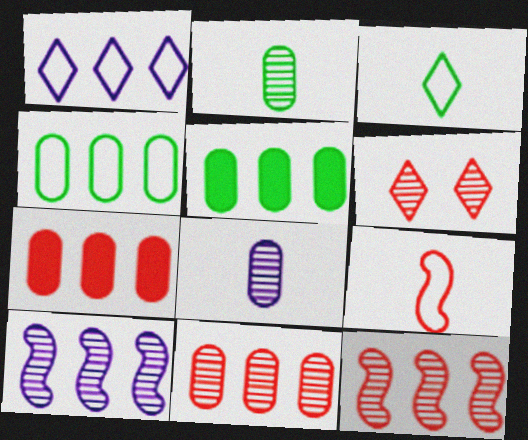[[1, 5, 12], 
[2, 6, 10], 
[6, 7, 9]]